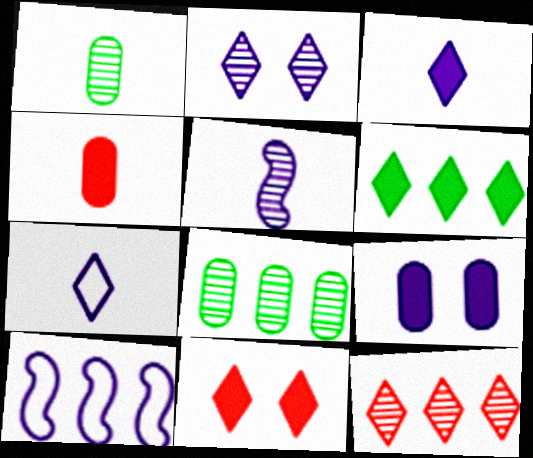[[1, 10, 11], 
[3, 6, 11]]